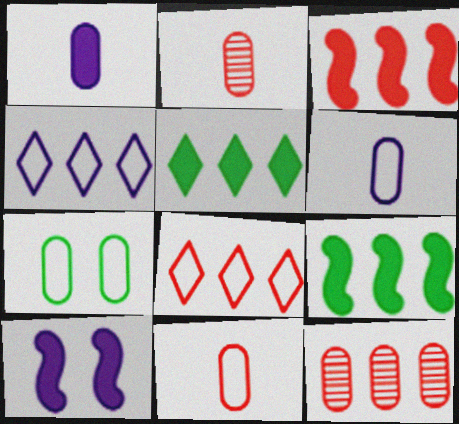[[1, 7, 12], 
[3, 8, 12], 
[4, 9, 12]]